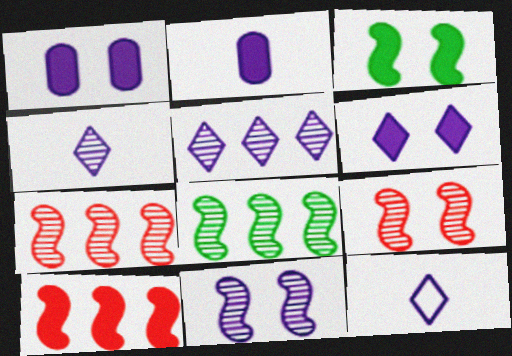[[5, 6, 12]]